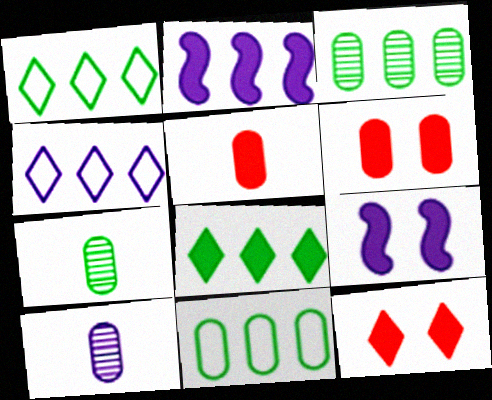[[4, 9, 10], 
[5, 8, 9], 
[6, 10, 11]]